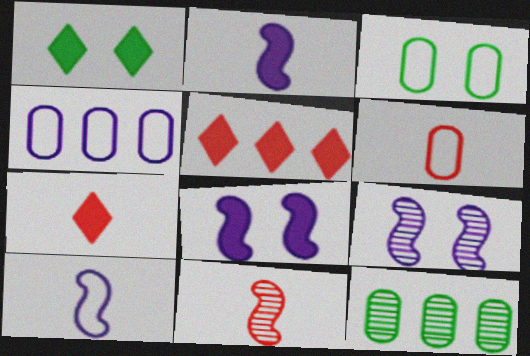[[1, 4, 11], 
[3, 4, 6], 
[6, 7, 11]]